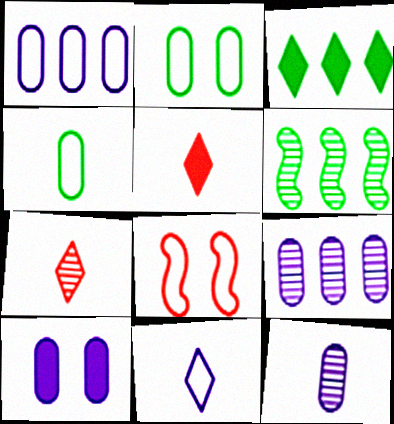[[1, 10, 12], 
[3, 8, 12]]